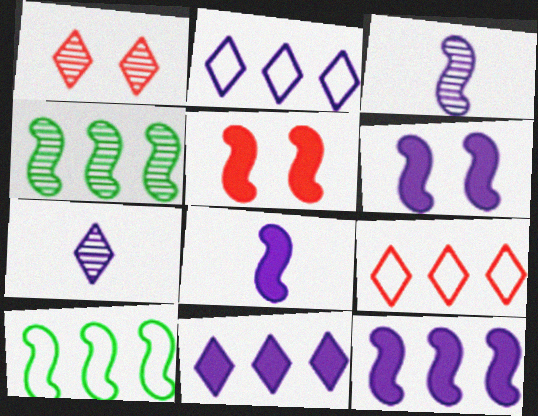[[3, 5, 10], 
[6, 8, 12]]